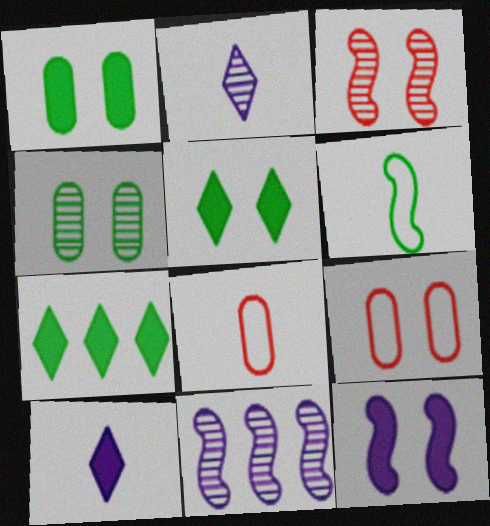[[4, 6, 7], 
[5, 8, 11]]